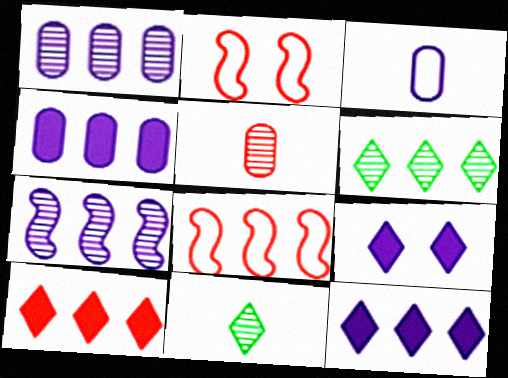[[2, 4, 11], 
[2, 5, 10], 
[3, 7, 9], 
[4, 6, 8]]